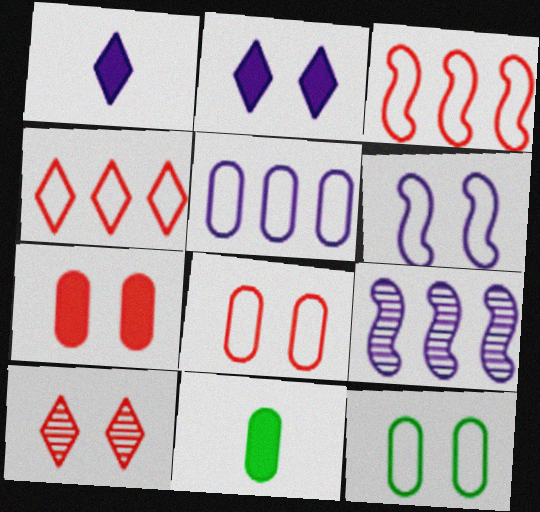[]